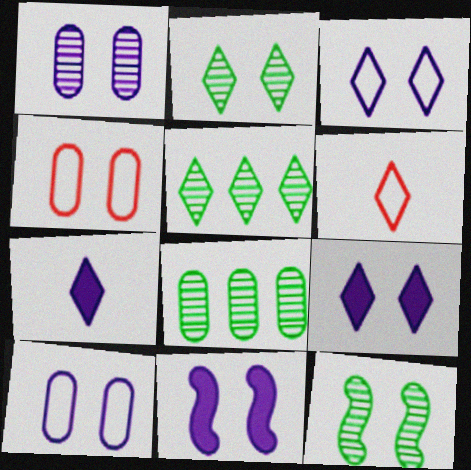[[1, 3, 11], 
[2, 4, 11], 
[4, 9, 12], 
[5, 6, 9], 
[6, 8, 11]]